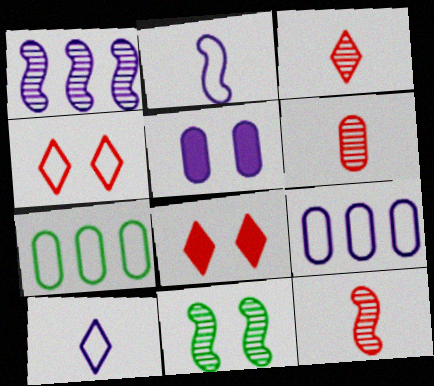[[1, 5, 10], 
[1, 11, 12], 
[2, 4, 7], 
[3, 6, 12], 
[4, 5, 11], 
[5, 6, 7]]